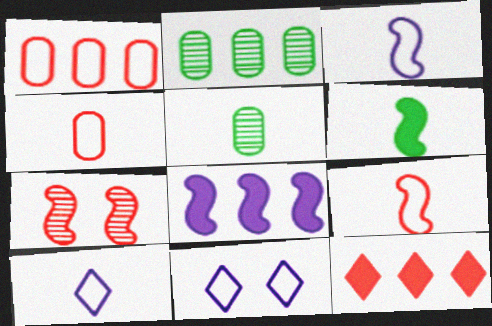[[4, 7, 12]]